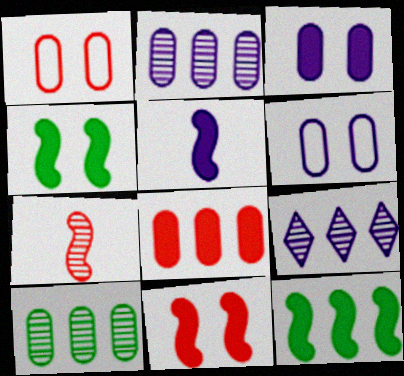[[5, 6, 9], 
[5, 11, 12]]